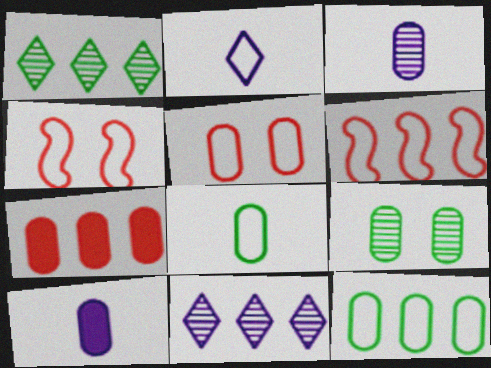[[1, 4, 10], 
[2, 4, 12]]